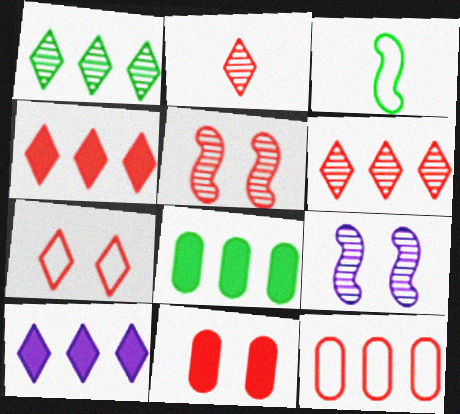[[2, 4, 7], 
[5, 7, 11]]